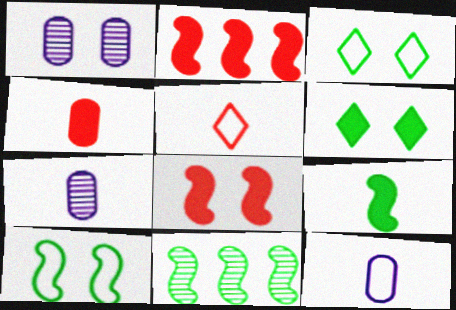[[1, 3, 8], 
[2, 3, 7], 
[5, 7, 9], 
[9, 10, 11]]